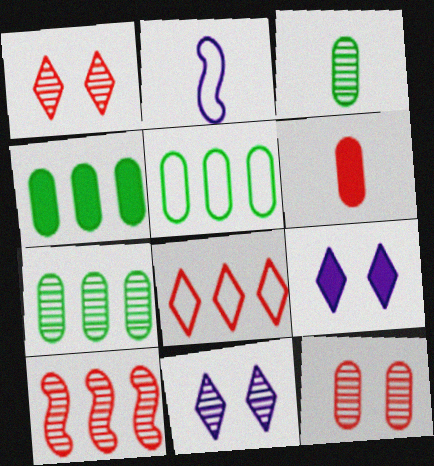[[1, 2, 4], 
[3, 10, 11], 
[4, 5, 7]]